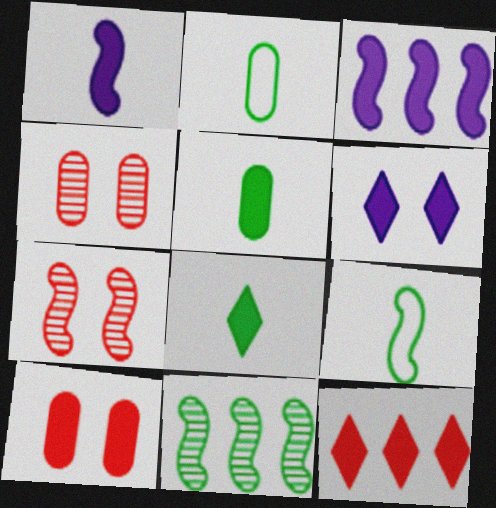[[3, 7, 9], 
[3, 8, 10], 
[6, 8, 12]]